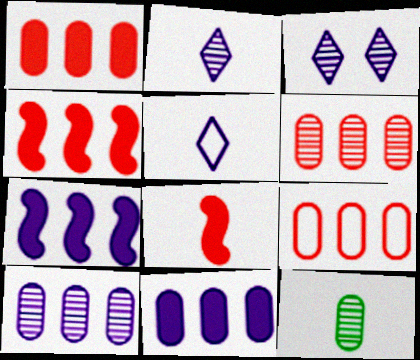[[1, 6, 9], 
[5, 8, 12]]